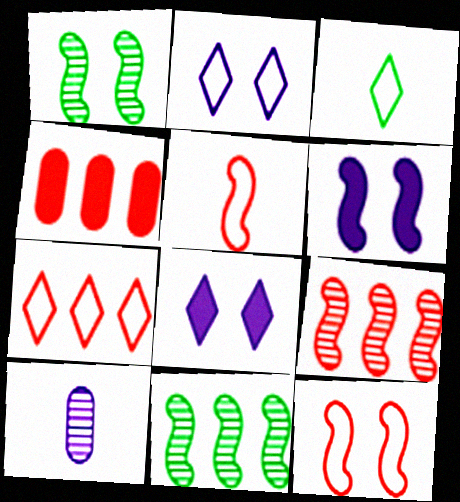[[1, 6, 12], 
[2, 3, 7], 
[4, 7, 9], 
[5, 6, 11]]